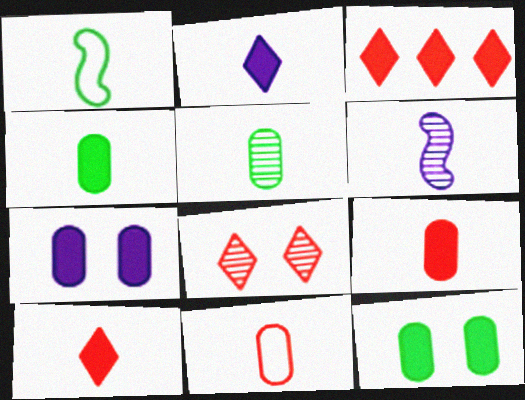[]